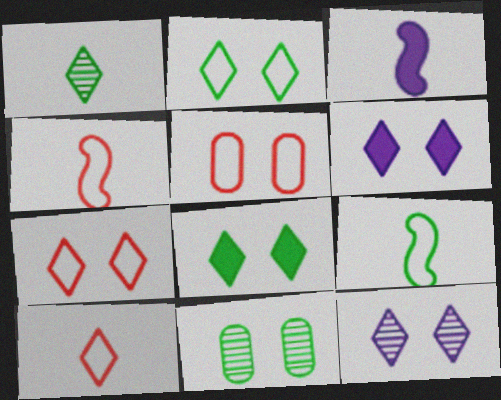[[7, 8, 12]]